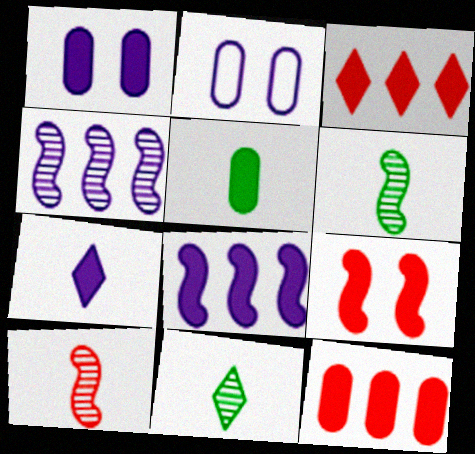[[1, 5, 12], 
[1, 7, 8], 
[2, 3, 6], 
[2, 4, 7]]